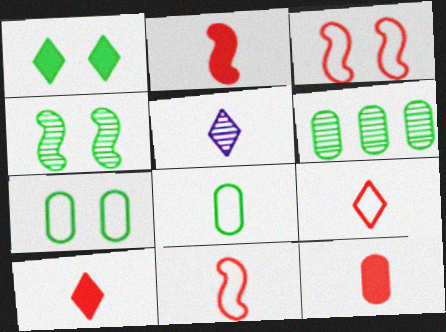[[1, 4, 7], 
[2, 5, 8], 
[2, 10, 12]]